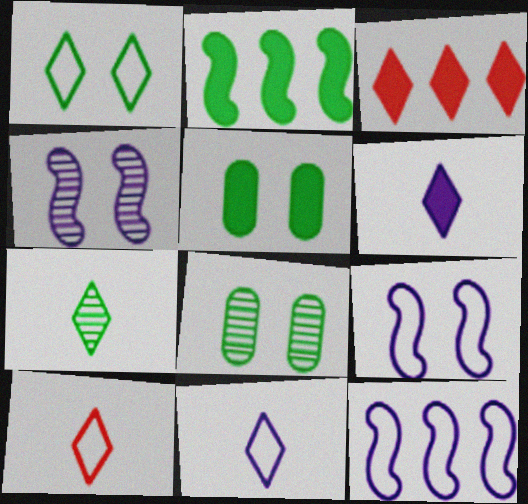[[6, 7, 10]]